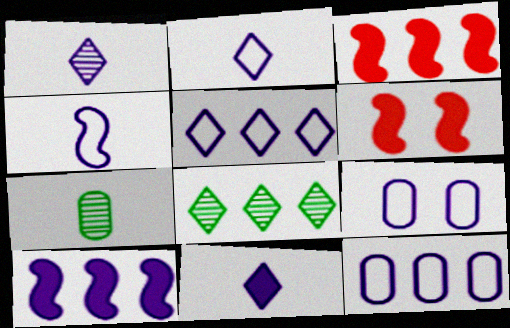[[1, 2, 11], 
[1, 9, 10], 
[3, 8, 12], 
[4, 5, 9], 
[5, 6, 7]]